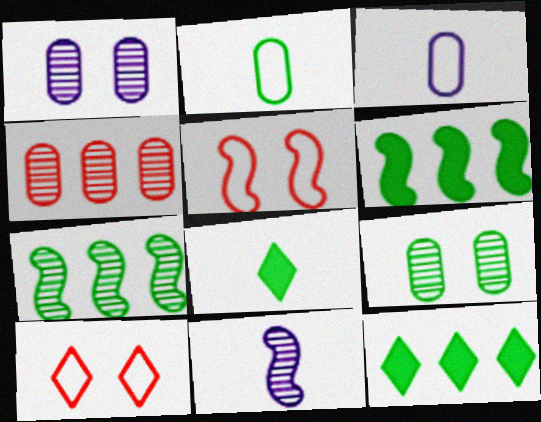[[5, 6, 11]]